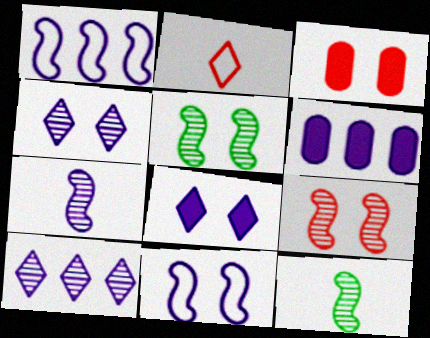[[1, 6, 10], 
[2, 5, 6]]